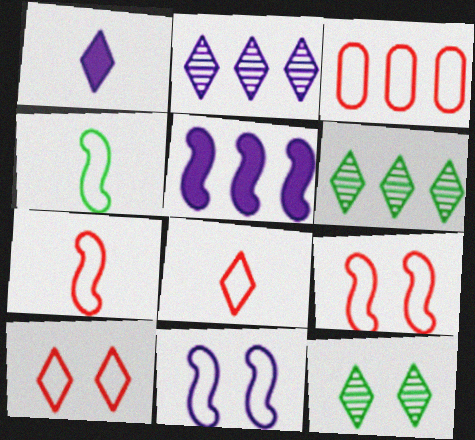[[1, 6, 10], 
[3, 5, 6], 
[3, 7, 10], 
[3, 8, 9]]